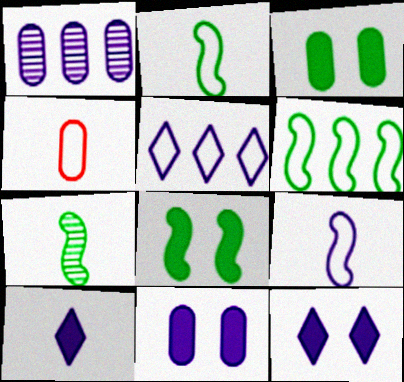[[1, 3, 4], 
[1, 9, 12], 
[4, 7, 10], 
[6, 7, 8]]